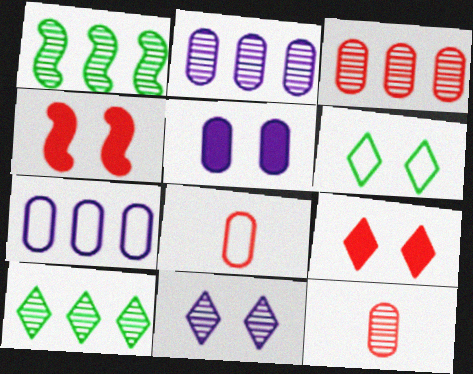[[1, 11, 12], 
[6, 9, 11]]